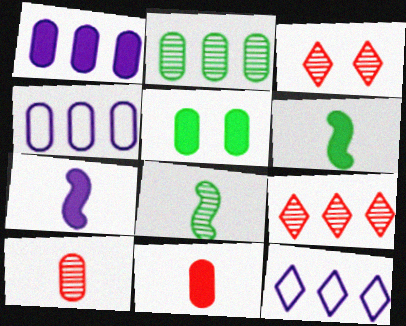[[1, 5, 11], 
[3, 4, 6], 
[4, 5, 10]]